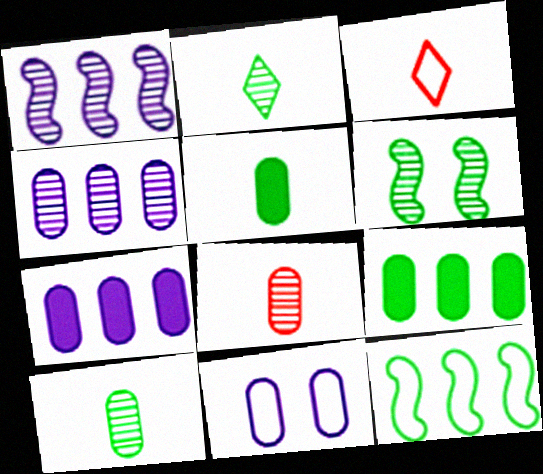[[3, 6, 7], 
[3, 11, 12], 
[8, 9, 11]]